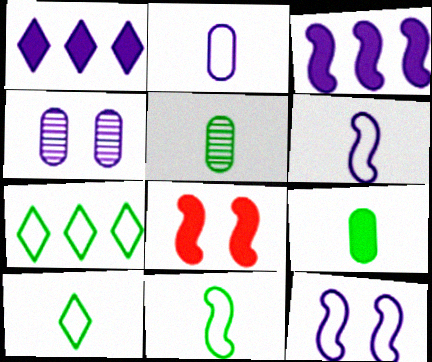[[1, 4, 6], 
[1, 8, 9]]